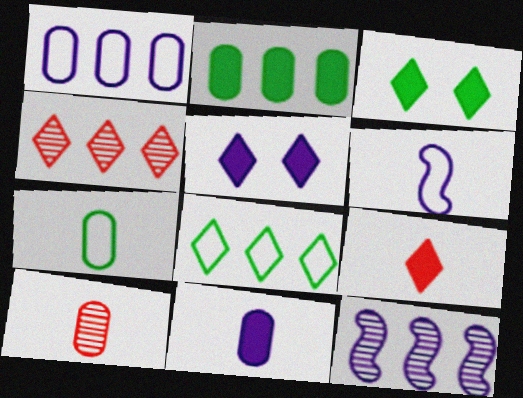[[7, 10, 11]]